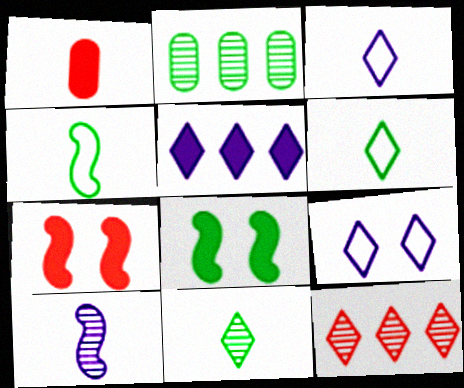[[1, 5, 8], 
[1, 6, 10], 
[2, 3, 7], 
[2, 6, 8]]